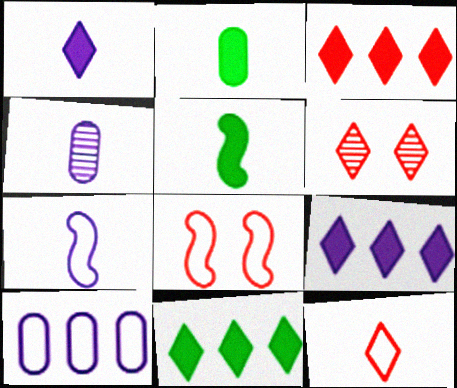[[1, 4, 7], 
[3, 6, 12], 
[3, 9, 11], 
[4, 5, 12], 
[4, 8, 11], 
[5, 6, 10]]